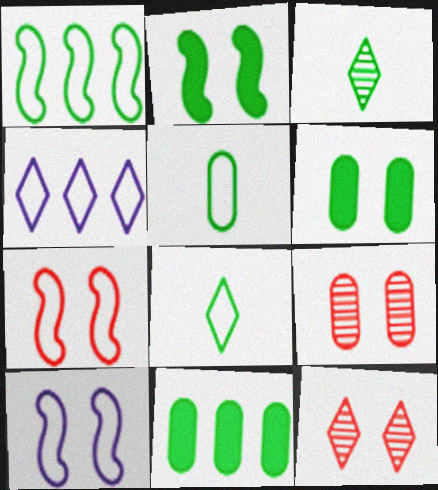[[1, 3, 6], 
[4, 5, 7], 
[6, 10, 12]]